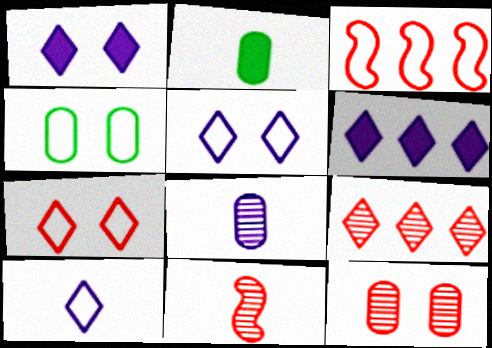[[2, 10, 11], 
[3, 4, 10], 
[4, 6, 11], 
[9, 11, 12]]